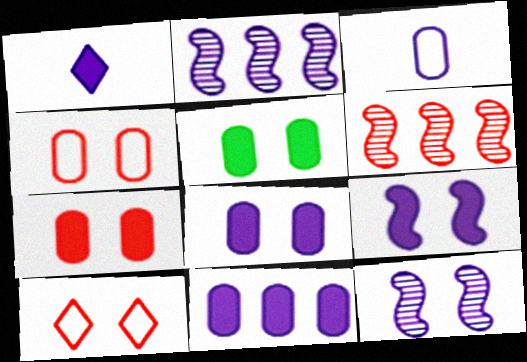[[1, 9, 11], 
[5, 7, 8], 
[5, 10, 12]]